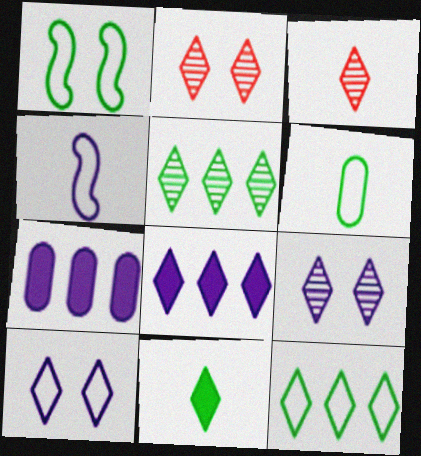[[1, 3, 7], 
[1, 6, 12], 
[3, 5, 9], 
[4, 7, 9]]